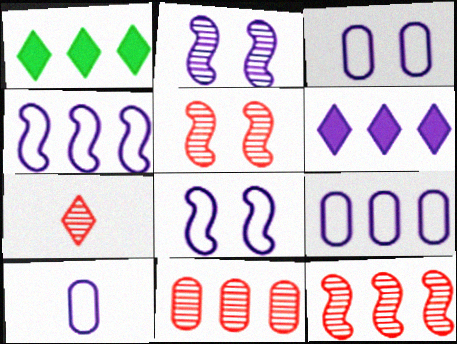[[1, 4, 11], 
[1, 5, 10], 
[1, 9, 12], 
[2, 6, 10], 
[3, 9, 10], 
[5, 7, 11]]